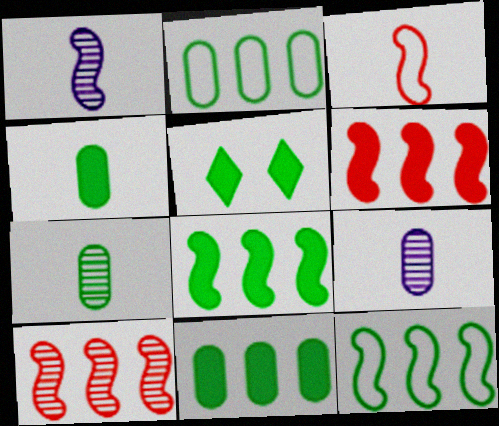[[4, 5, 8], 
[5, 7, 12]]